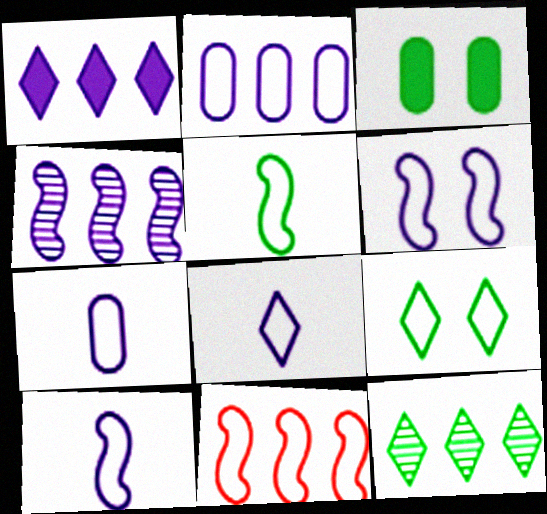[[1, 2, 4], 
[2, 6, 8], 
[3, 5, 12], 
[5, 6, 11], 
[7, 8, 10], 
[7, 9, 11]]